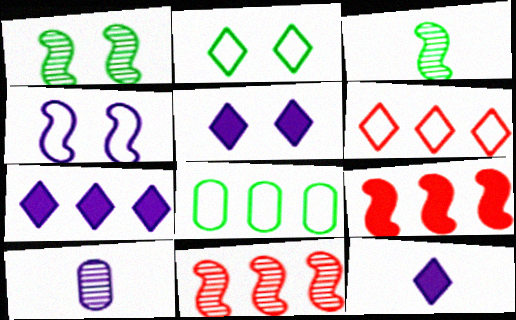[[2, 9, 10], 
[3, 4, 9], 
[4, 7, 10], 
[5, 7, 12], 
[7, 8, 11]]